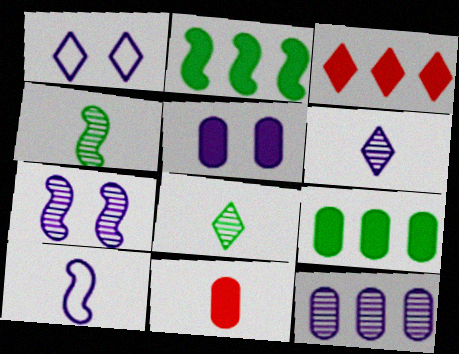[[1, 3, 8], 
[1, 5, 7], 
[5, 9, 11], 
[6, 7, 12], 
[8, 10, 11]]